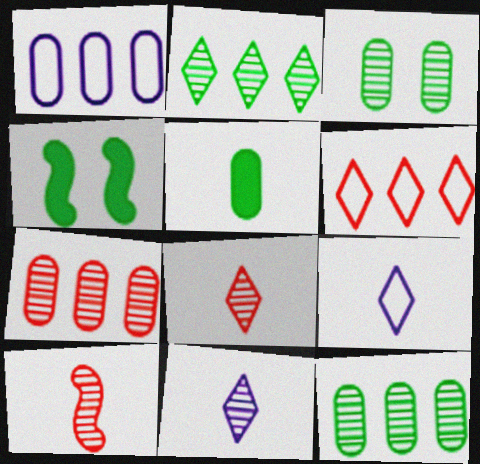[[1, 4, 8], 
[4, 7, 9], 
[5, 9, 10]]